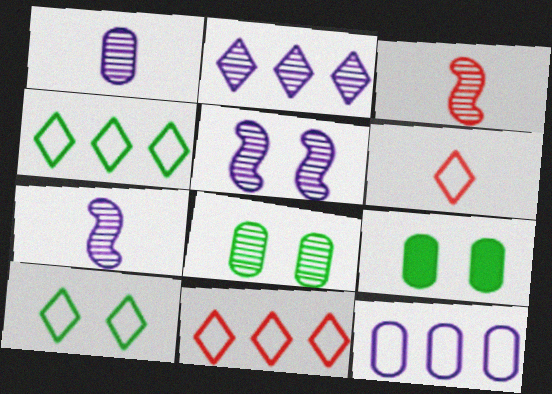[[1, 2, 5], 
[2, 3, 8], 
[7, 9, 11]]